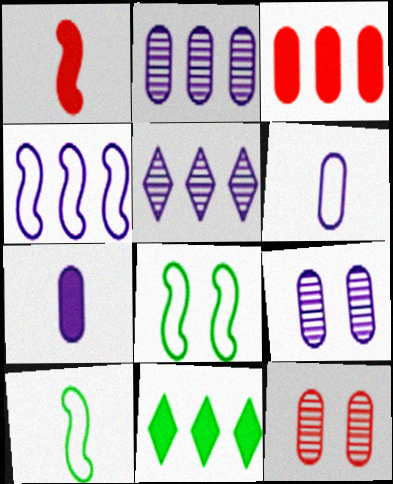[]